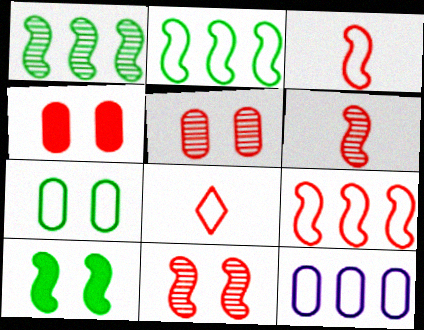[]